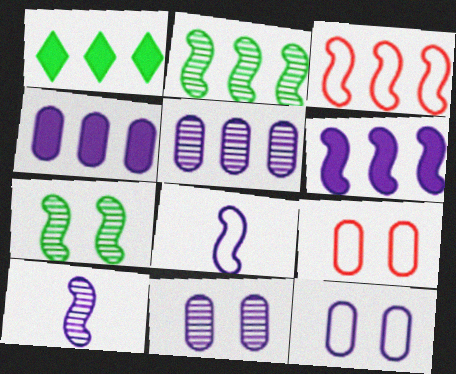[[1, 3, 5], 
[1, 9, 10], 
[2, 3, 6]]